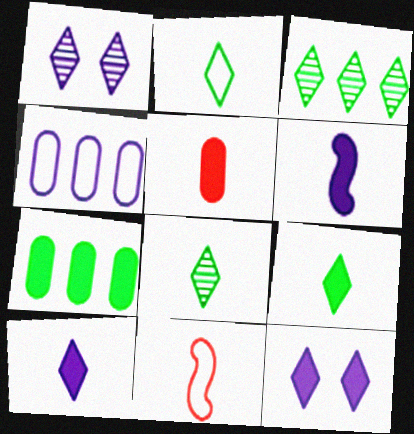[[1, 4, 6], 
[1, 7, 11], 
[2, 8, 9], 
[5, 6, 9]]